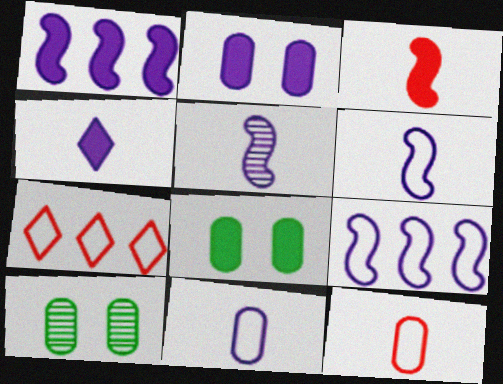[[1, 2, 4], 
[4, 5, 11], 
[5, 7, 8]]